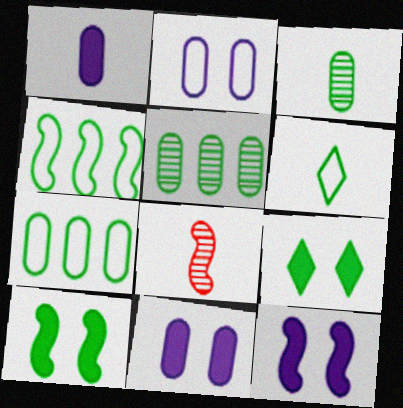[[1, 6, 8], 
[3, 4, 9], 
[4, 8, 12], 
[5, 6, 10]]